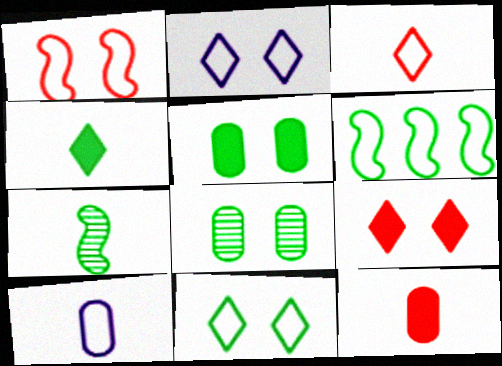[[4, 6, 8]]